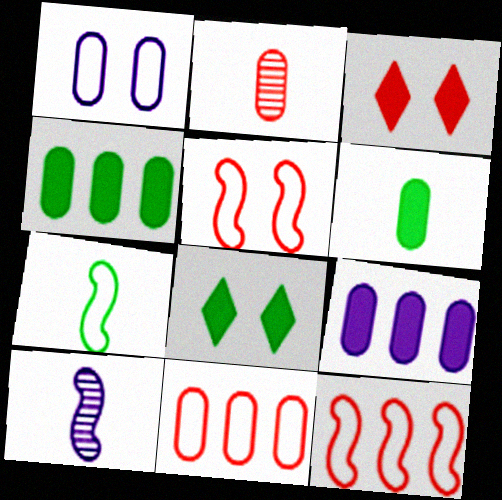[[1, 2, 4], 
[2, 3, 12], 
[8, 10, 11]]